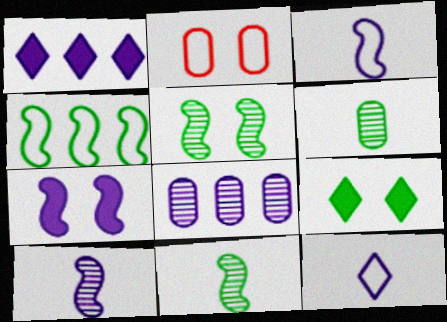[[1, 2, 11], 
[2, 4, 12], 
[4, 6, 9], 
[7, 8, 12]]